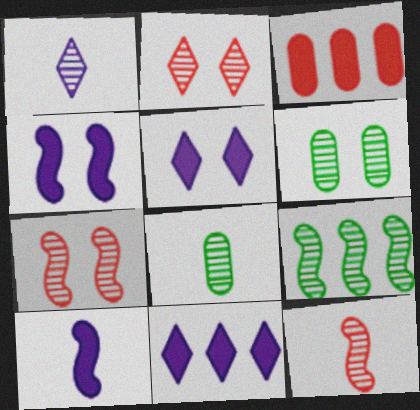[[1, 8, 12]]